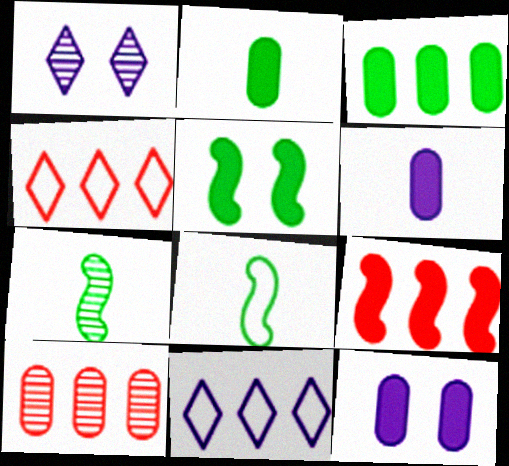[[1, 7, 10], 
[4, 7, 12], 
[4, 9, 10]]